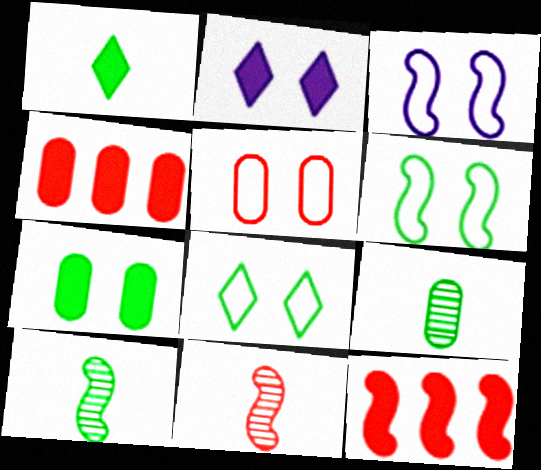[[3, 5, 8], 
[3, 10, 12]]